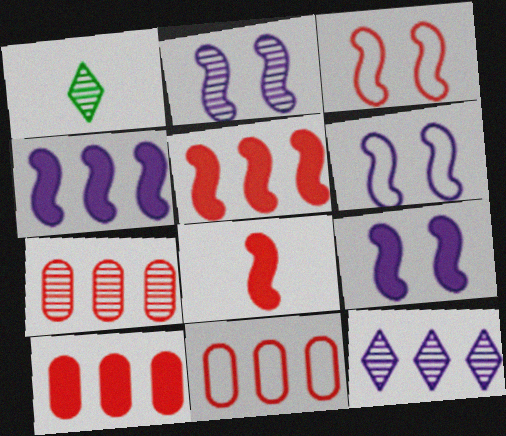[[1, 2, 7], 
[1, 6, 10], 
[1, 9, 11], 
[2, 6, 9], 
[7, 10, 11]]